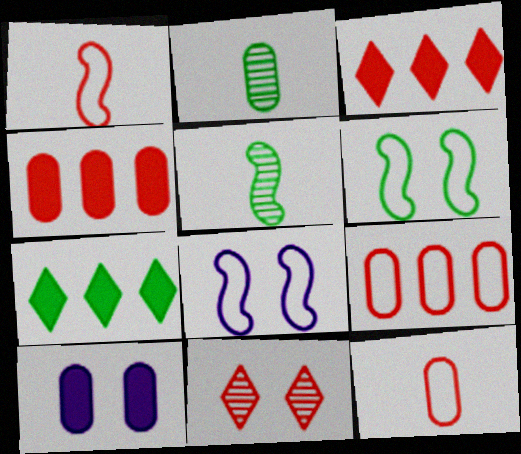[[1, 4, 11], 
[2, 3, 8], 
[2, 6, 7], 
[2, 9, 10], 
[6, 10, 11]]